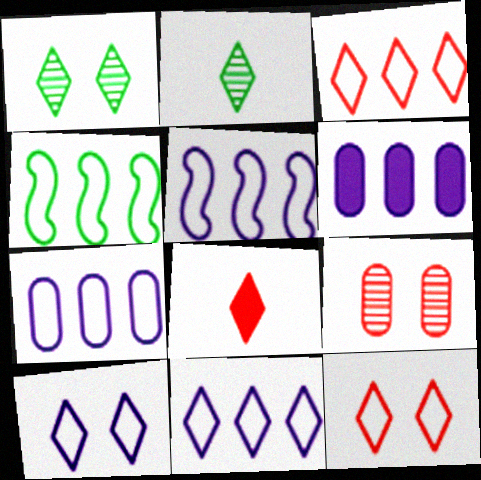[[1, 8, 11], 
[3, 4, 7], 
[5, 7, 11]]